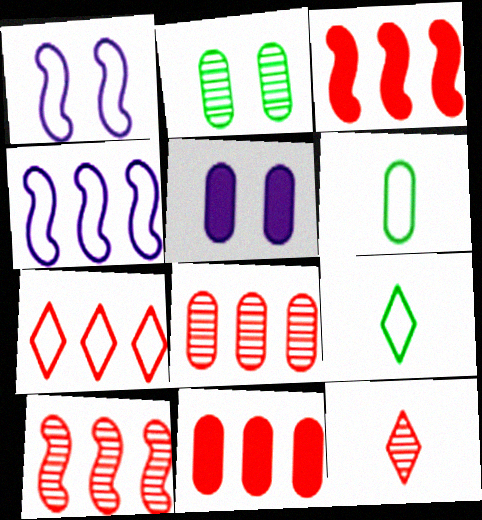[[1, 6, 7], 
[3, 7, 8], 
[5, 6, 8], 
[5, 9, 10], 
[7, 10, 11]]